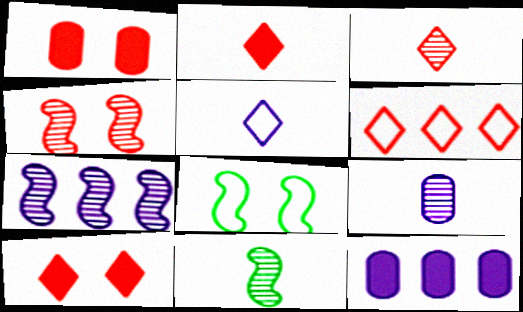[[3, 6, 10], 
[3, 8, 12], 
[3, 9, 11], 
[4, 7, 11]]